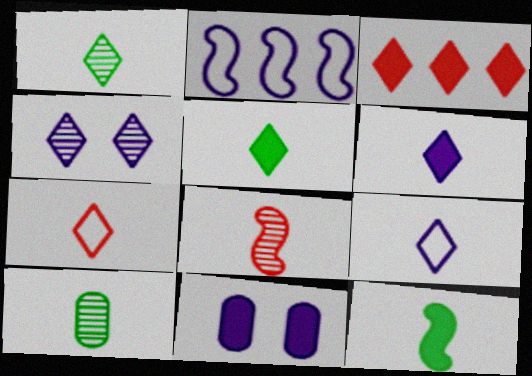[[1, 6, 7], 
[3, 11, 12]]